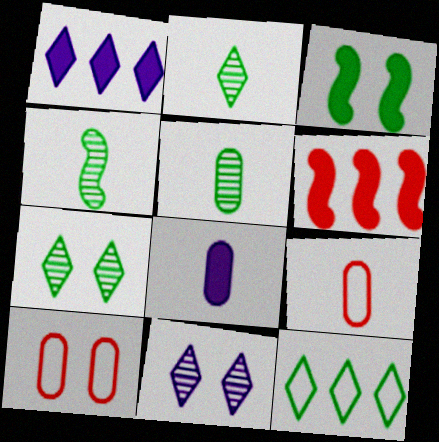[[1, 4, 10], 
[2, 4, 5], 
[3, 5, 12], 
[3, 10, 11], 
[5, 8, 9]]